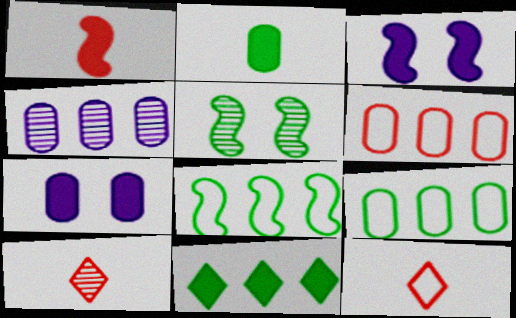[[1, 7, 11], 
[3, 9, 10], 
[4, 5, 10], 
[7, 8, 10]]